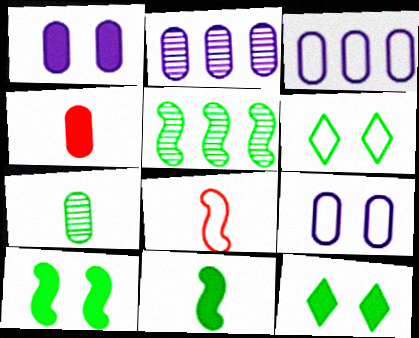[[2, 8, 12], 
[3, 6, 8]]